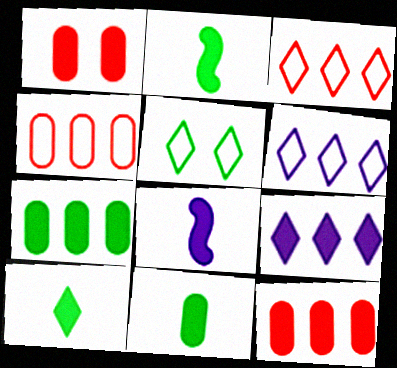[[1, 2, 9], 
[2, 10, 11]]